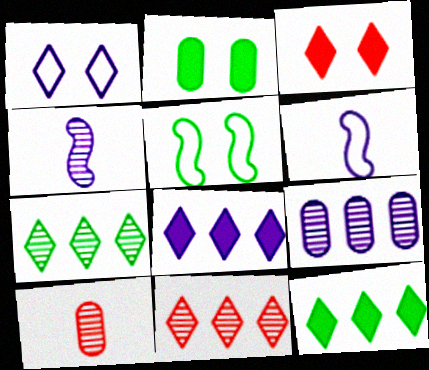[[2, 6, 11], 
[5, 8, 10]]